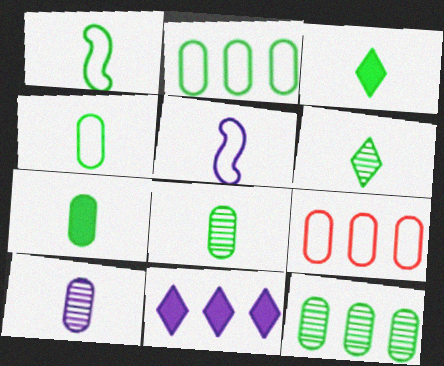[[1, 3, 8], 
[1, 6, 7], 
[4, 7, 8]]